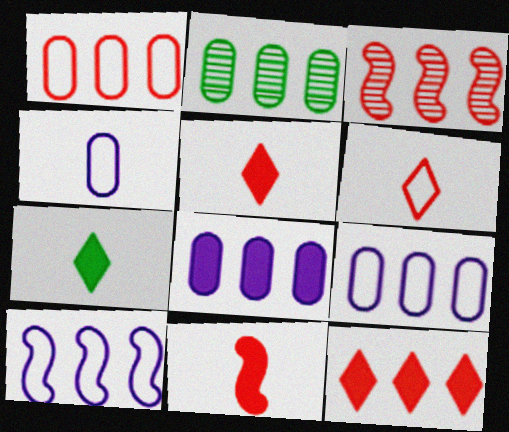[[1, 2, 8], 
[1, 3, 12], 
[2, 10, 12]]